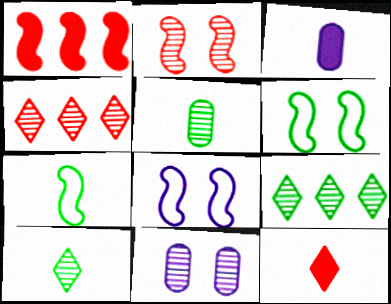[[3, 4, 6]]